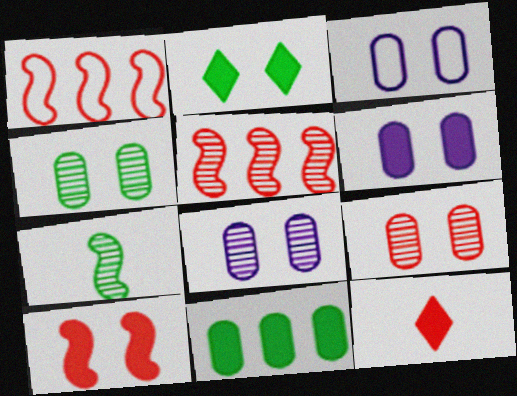[[1, 9, 12], 
[2, 6, 10], 
[3, 6, 8], 
[4, 8, 9]]